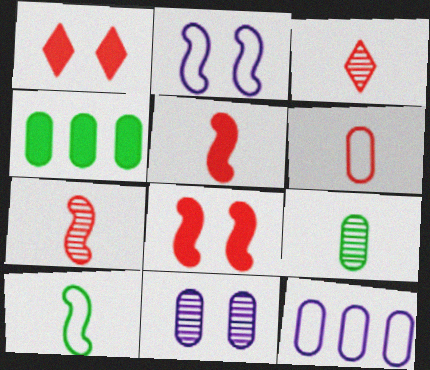[[2, 3, 4], 
[3, 5, 6], 
[4, 6, 11]]